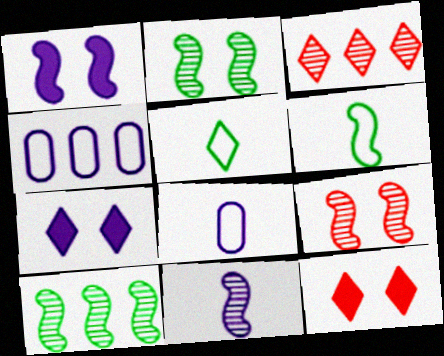[[3, 5, 7], 
[4, 7, 11], 
[8, 10, 12], 
[9, 10, 11]]